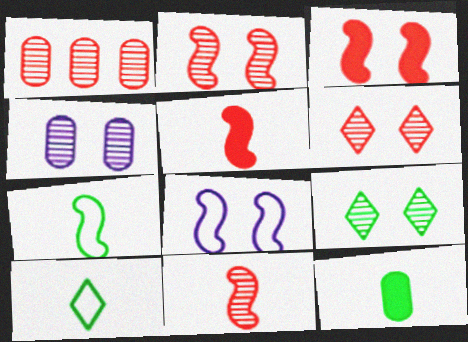[[1, 6, 11], 
[2, 4, 9]]